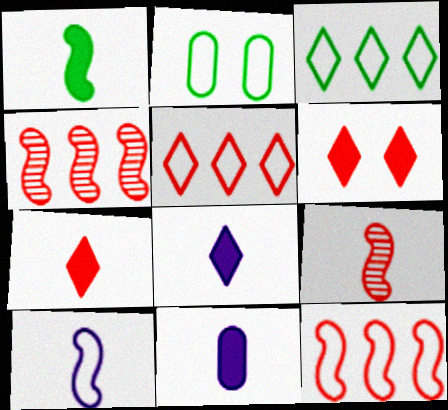[[1, 7, 11], 
[1, 9, 10], 
[2, 4, 8], 
[2, 5, 10]]